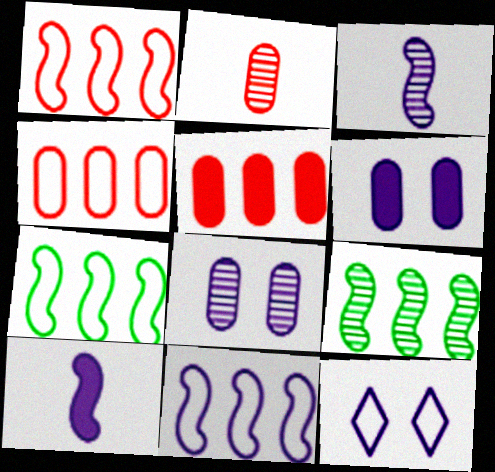[[1, 7, 11]]